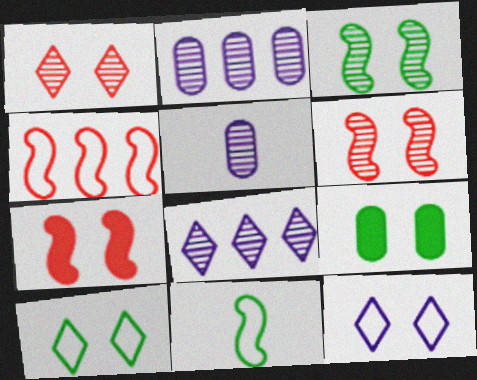[[3, 9, 10], 
[6, 9, 12]]